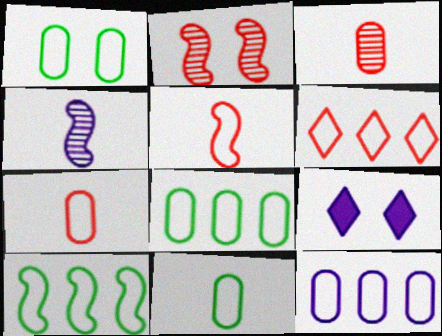[[1, 2, 9], 
[1, 7, 12], 
[1, 8, 11], 
[3, 9, 10], 
[4, 9, 12], 
[6, 10, 12]]